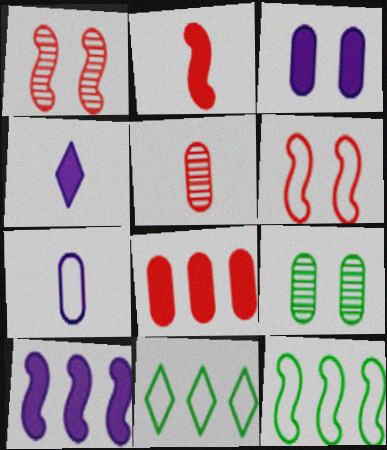[[3, 4, 10], 
[6, 7, 11], 
[7, 8, 9]]